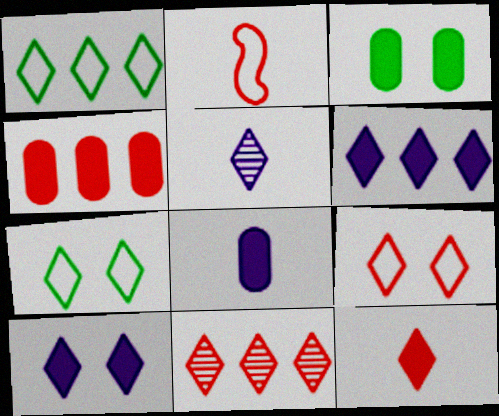[[1, 6, 11], 
[3, 4, 8], 
[9, 11, 12]]